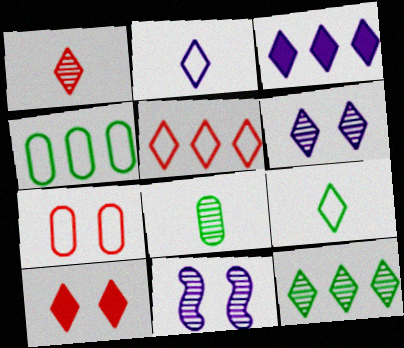[[1, 5, 10], 
[1, 6, 12], 
[2, 3, 6], 
[2, 10, 12], 
[3, 5, 12]]